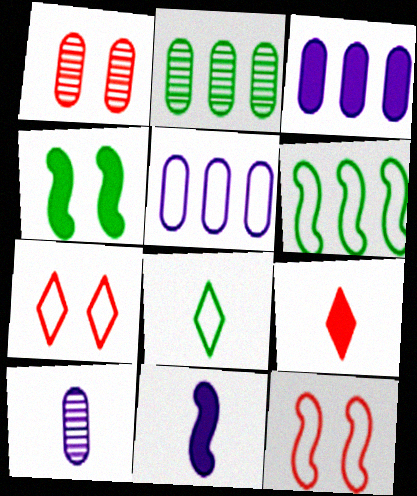[[1, 2, 10], 
[2, 4, 8], 
[2, 7, 11], 
[3, 4, 9], 
[5, 8, 12]]